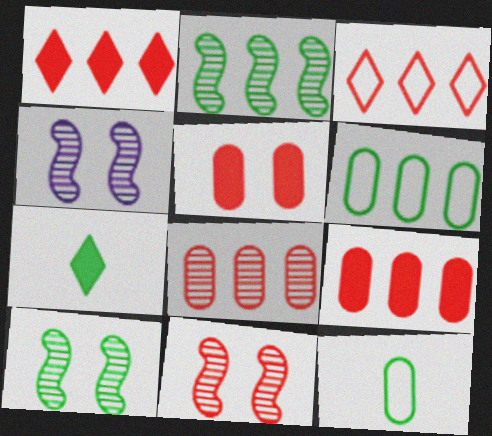[[1, 4, 12], 
[4, 10, 11], 
[6, 7, 10]]